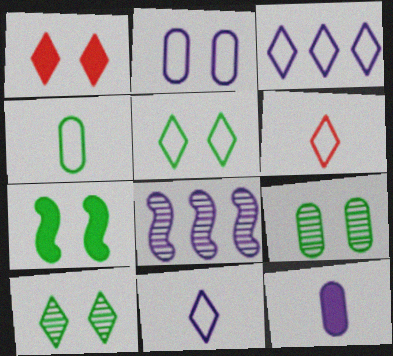[[1, 4, 8], 
[3, 5, 6], 
[5, 7, 9]]